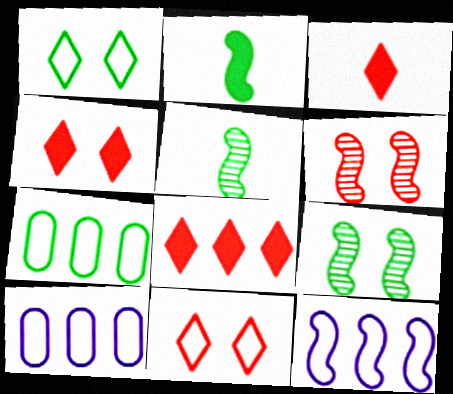[[2, 6, 12], 
[3, 4, 8], 
[3, 9, 10], 
[4, 5, 10]]